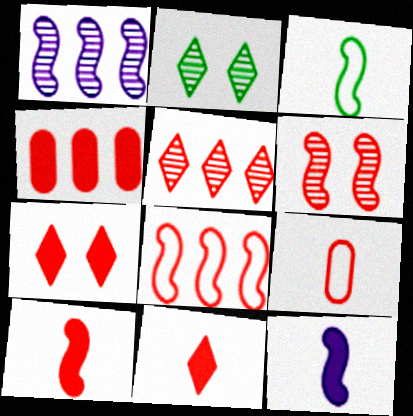[[4, 5, 8], 
[4, 7, 10], 
[6, 8, 10]]